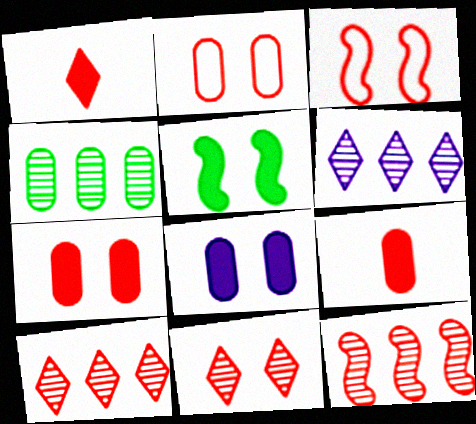[[1, 2, 12], 
[3, 7, 11], 
[3, 9, 10], 
[4, 6, 12]]